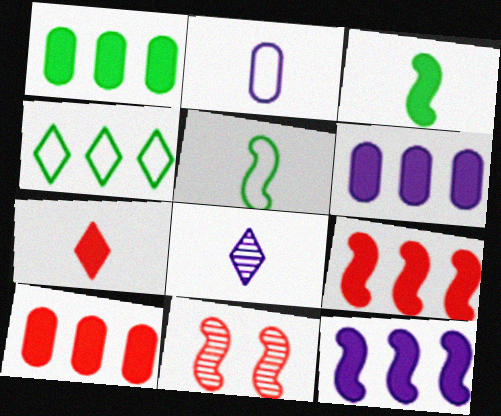[[1, 6, 10], 
[5, 11, 12]]